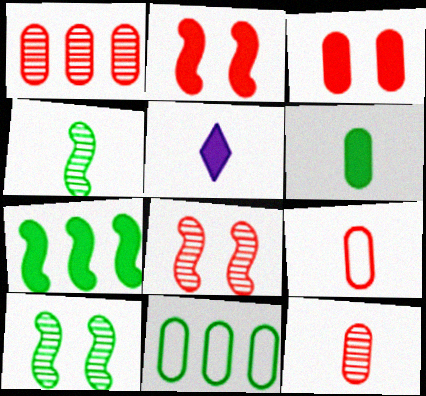[[1, 3, 9], 
[3, 5, 7], 
[4, 5, 9], 
[5, 8, 11]]